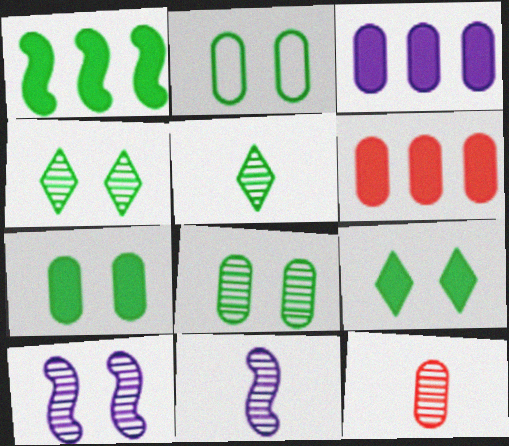[[1, 2, 5], 
[2, 3, 12], 
[2, 7, 8], 
[5, 11, 12]]